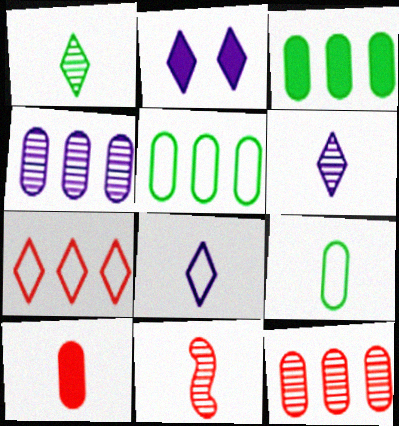[[1, 2, 7], 
[2, 5, 11]]